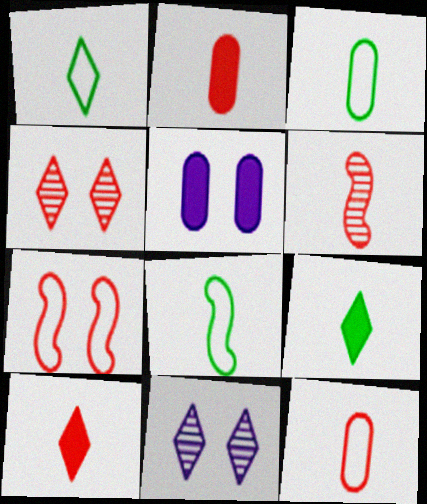[[1, 3, 8], 
[6, 10, 12]]